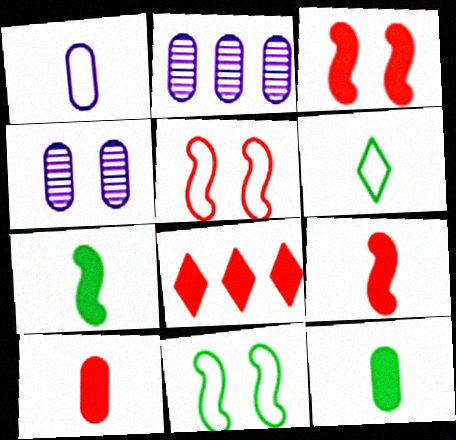[[2, 3, 6], 
[3, 8, 10]]